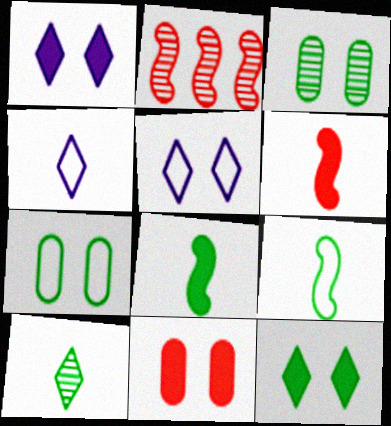[]